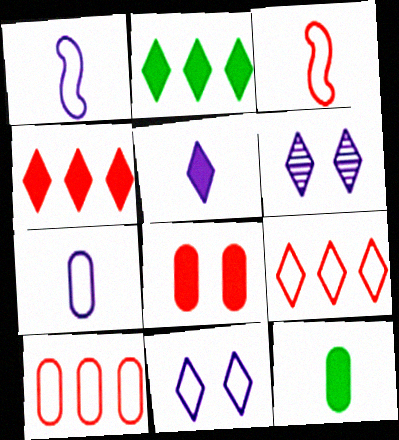[]